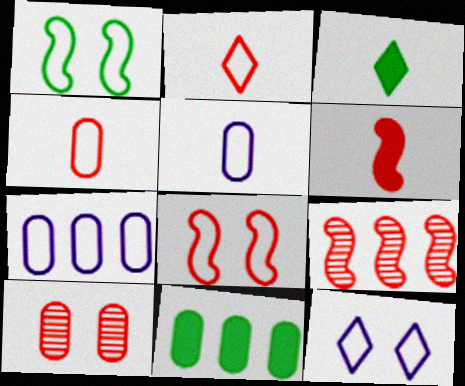[[1, 2, 7], 
[5, 10, 11], 
[6, 8, 9]]